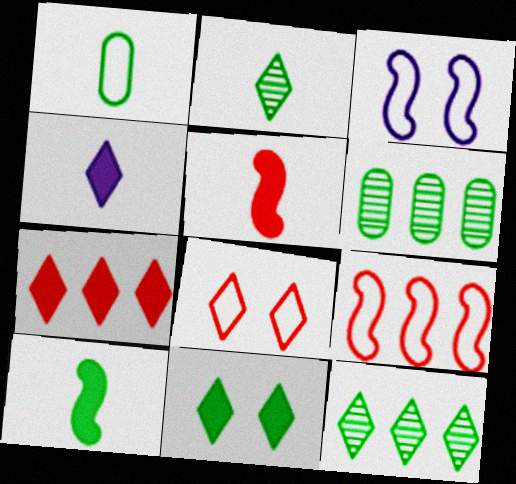[[1, 2, 10], 
[4, 7, 11], 
[4, 8, 12]]